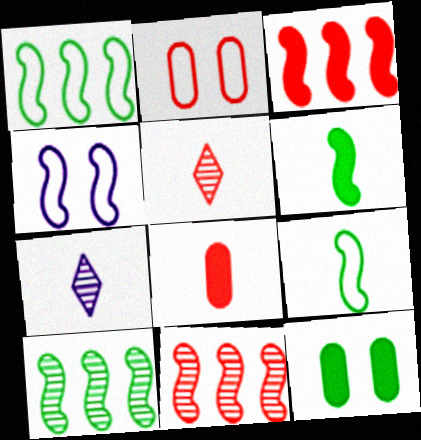[[2, 3, 5], 
[4, 6, 11], 
[7, 8, 9]]